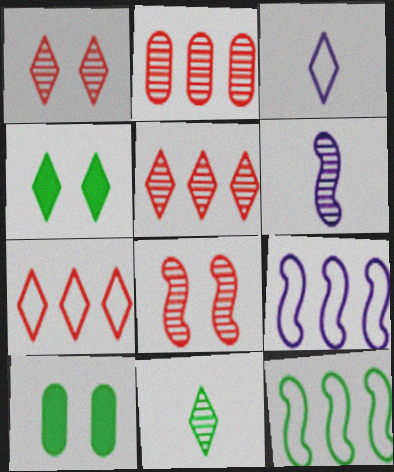[[3, 4, 5], 
[6, 7, 10], 
[10, 11, 12]]